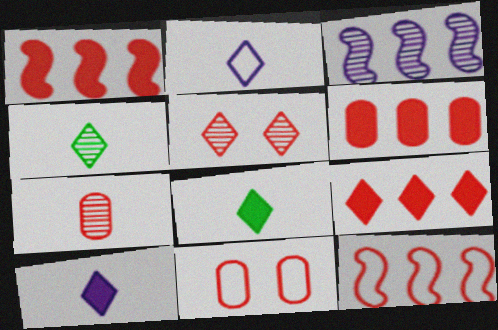[[1, 6, 9], 
[3, 8, 11], 
[6, 7, 11]]